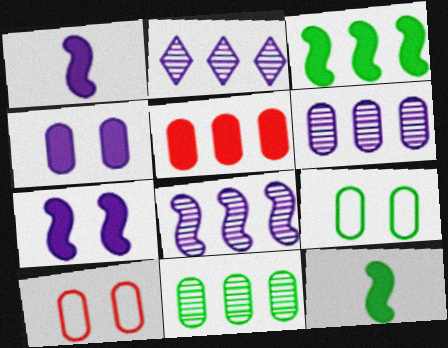[[2, 6, 8], 
[2, 10, 12]]